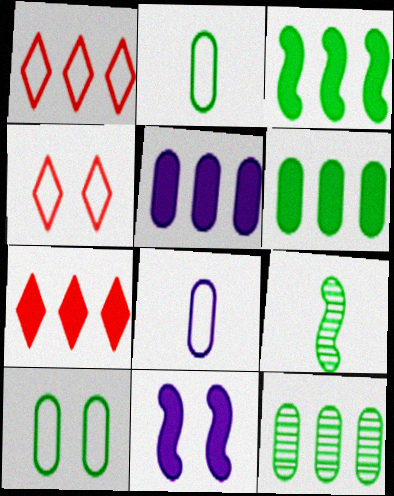[[3, 5, 7], 
[4, 5, 9]]